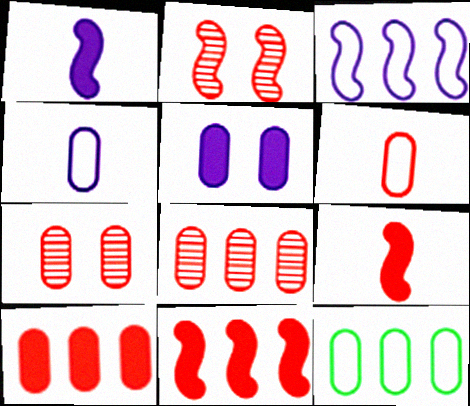[[6, 7, 10]]